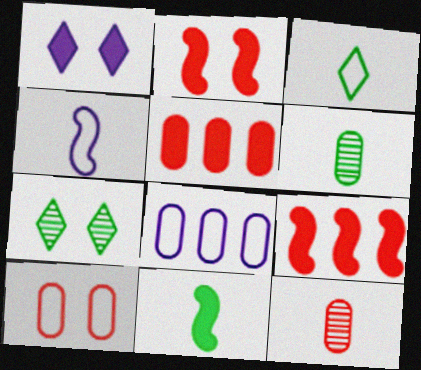[[1, 5, 11], 
[3, 6, 11], 
[4, 5, 7], 
[5, 10, 12]]